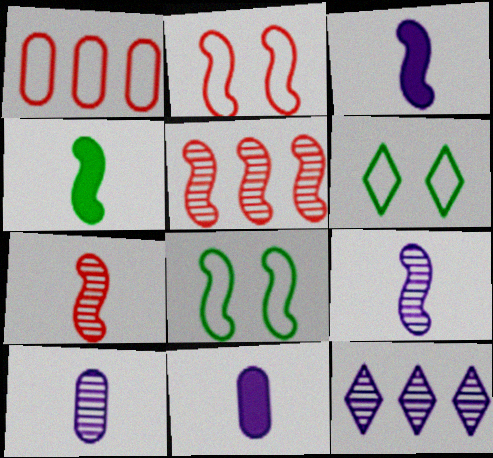[[3, 5, 8], 
[5, 6, 11]]